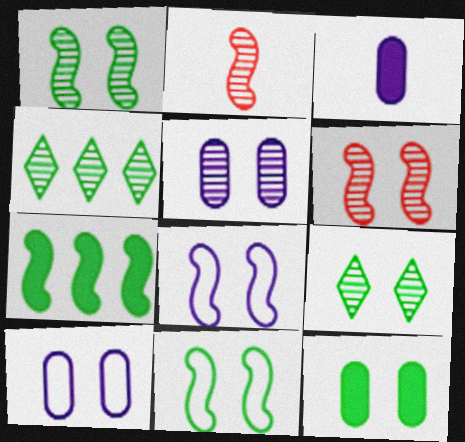[[2, 4, 5], 
[2, 7, 8], 
[5, 6, 9], 
[9, 11, 12]]